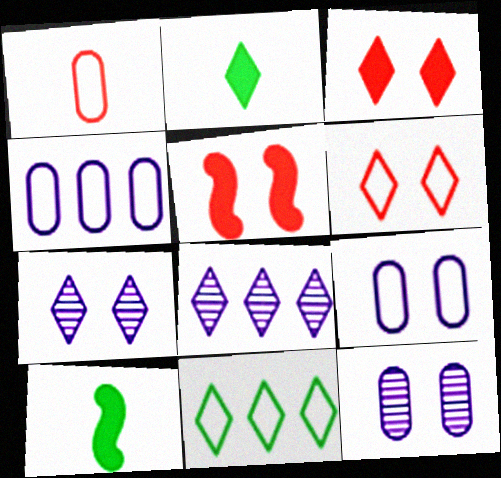[[2, 6, 8]]